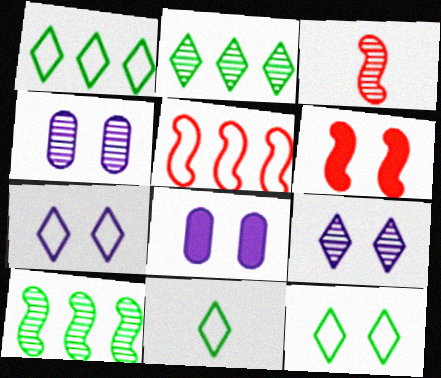[[1, 3, 8], 
[1, 11, 12], 
[2, 3, 4], 
[3, 5, 6], 
[4, 6, 12]]